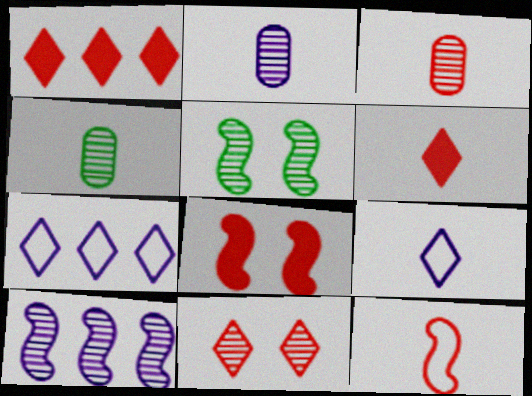[[2, 3, 4], 
[3, 6, 12], 
[4, 7, 8], 
[4, 10, 11]]